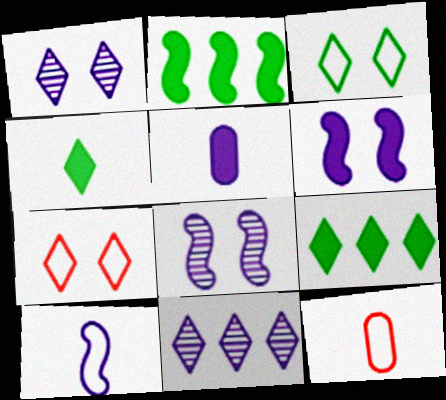[[1, 2, 12], 
[4, 7, 11], 
[8, 9, 12]]